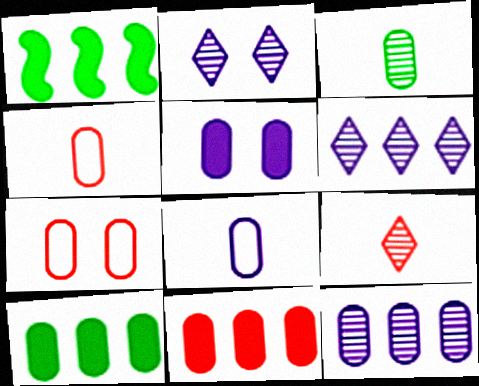[[1, 2, 4], 
[5, 8, 12]]